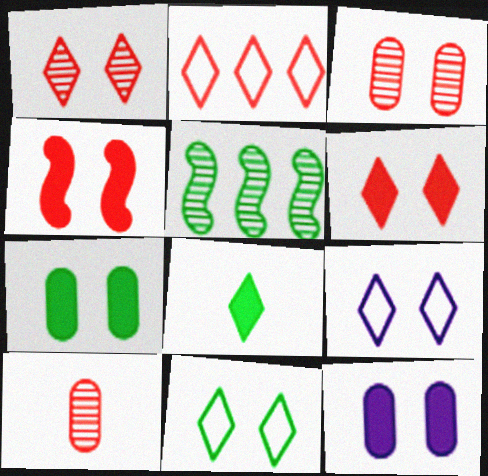[[2, 4, 10]]